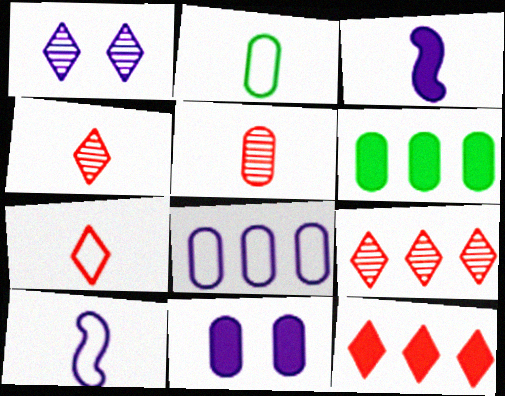[[1, 3, 8], 
[2, 3, 4], 
[2, 7, 10]]